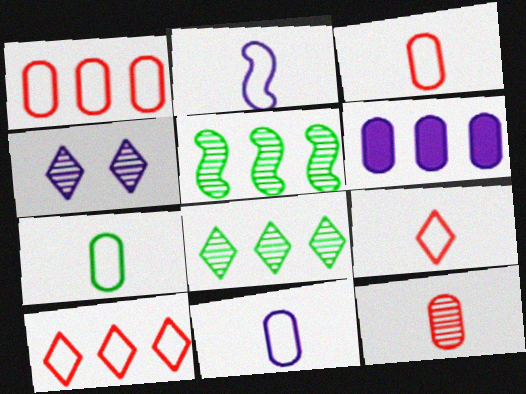[[2, 4, 6], 
[2, 7, 9], 
[3, 7, 11], 
[4, 5, 12], 
[5, 6, 10]]